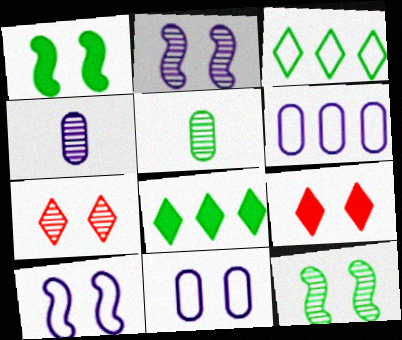[[1, 3, 5], 
[1, 7, 11], 
[9, 11, 12]]